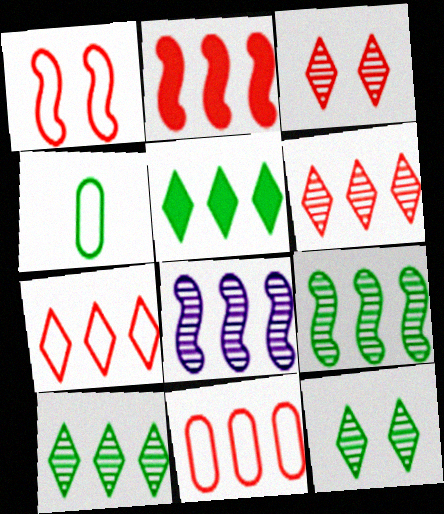[[2, 6, 11], 
[5, 8, 11]]